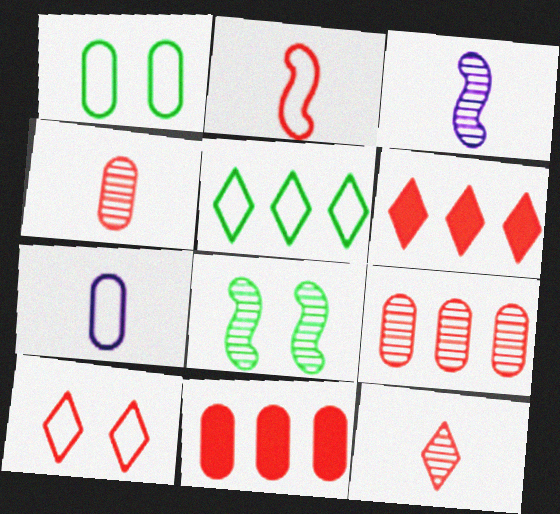[[1, 3, 6], 
[6, 7, 8], 
[6, 10, 12]]